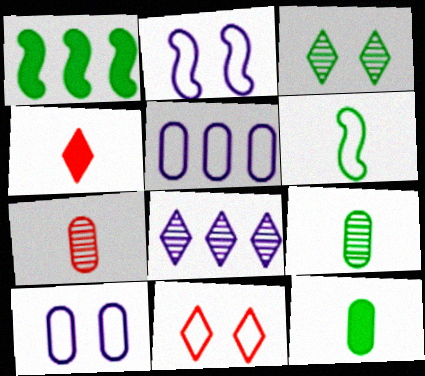[[5, 6, 11]]